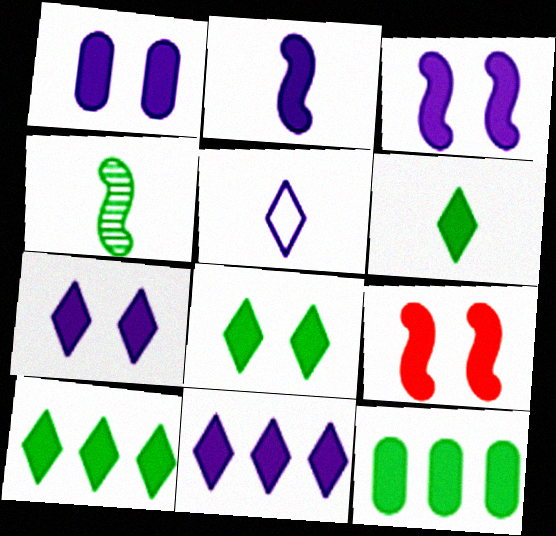[[1, 2, 11], 
[1, 3, 7], 
[1, 8, 9], 
[6, 8, 10]]